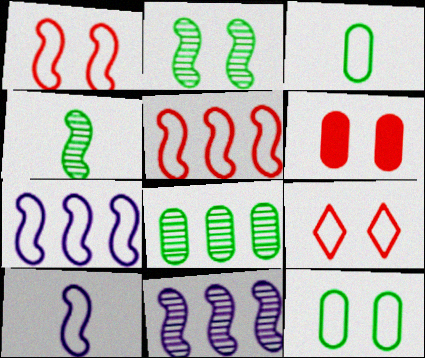[[3, 7, 9]]